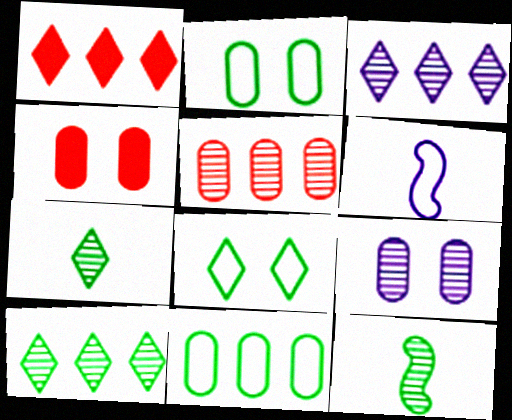[[2, 4, 9], 
[4, 6, 10]]